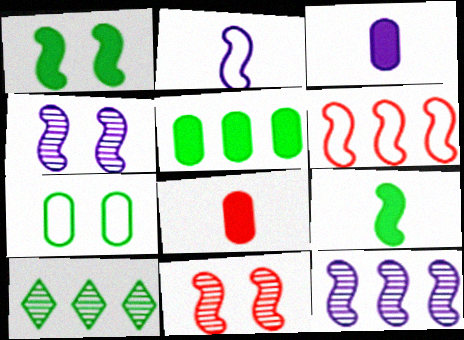[[4, 6, 9], 
[7, 9, 10]]